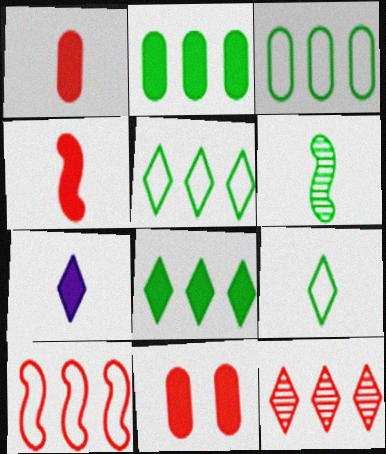[]